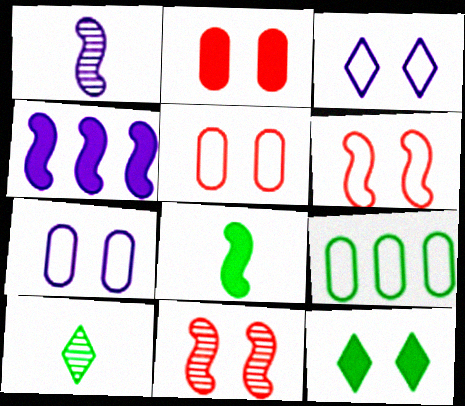[[4, 5, 10], 
[7, 11, 12]]